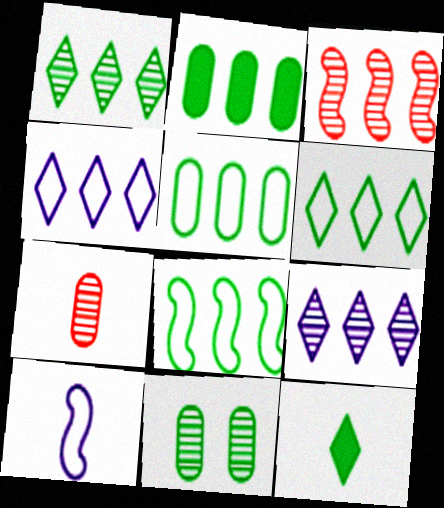[[1, 2, 8], 
[2, 3, 4], 
[5, 6, 8], 
[7, 10, 12], 
[8, 11, 12]]